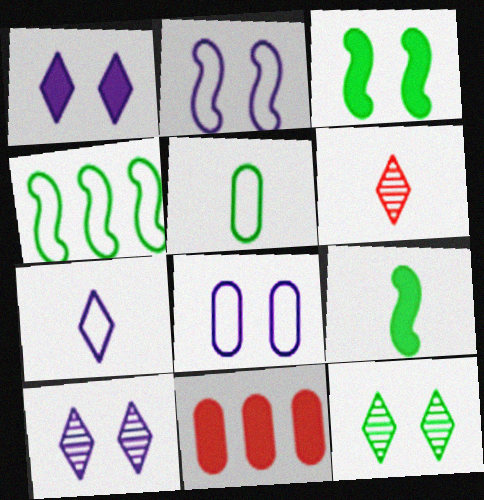[[1, 9, 11]]